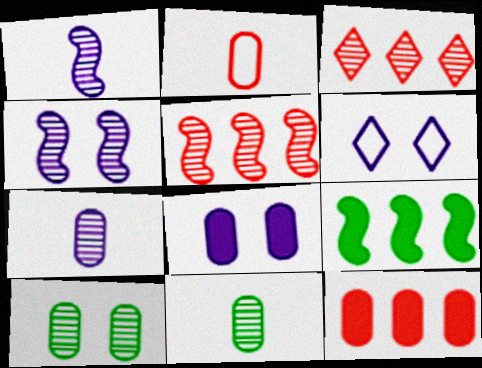[[1, 3, 10], 
[3, 4, 11], 
[4, 6, 8]]